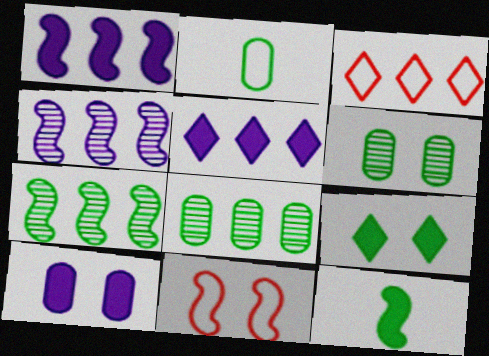[[1, 3, 8], 
[2, 7, 9], 
[4, 11, 12]]